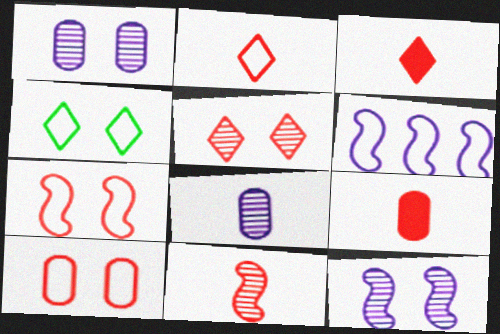[[2, 9, 11]]